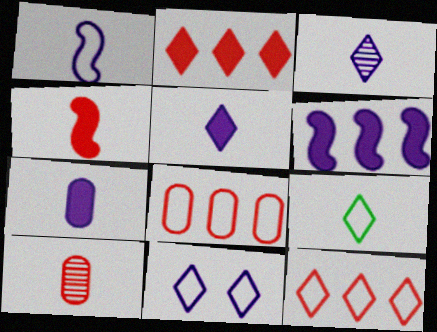[[1, 3, 7], 
[9, 11, 12]]